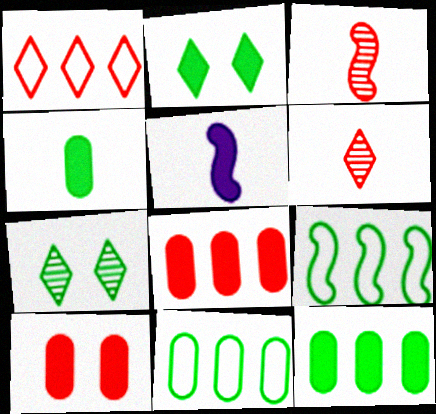[[1, 3, 10], 
[2, 5, 8], 
[4, 7, 9]]